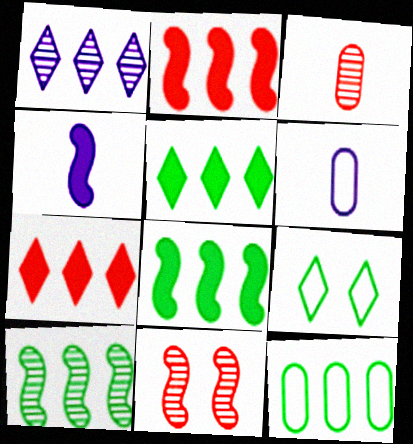[[1, 2, 12], 
[5, 6, 11], 
[5, 10, 12]]